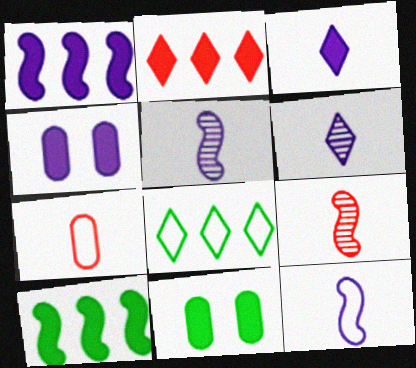[[1, 3, 4], 
[4, 8, 9]]